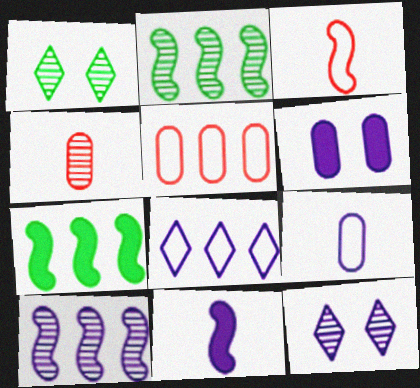[[1, 4, 10], 
[1, 5, 11], 
[2, 4, 12]]